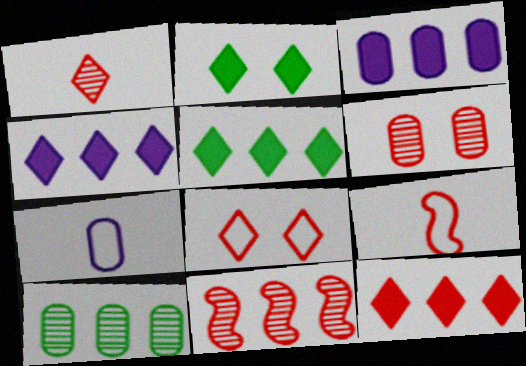[[1, 6, 11], 
[1, 8, 12], 
[2, 7, 11], 
[4, 5, 12], 
[6, 9, 12]]